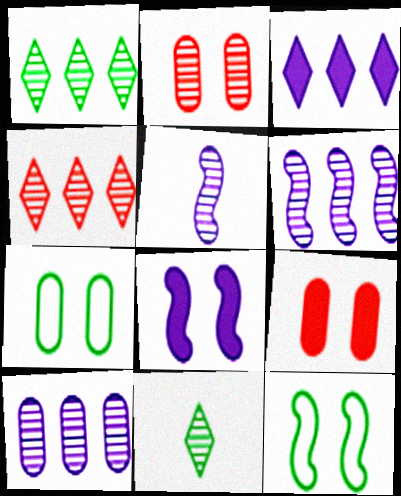[[1, 2, 5], 
[2, 6, 11]]